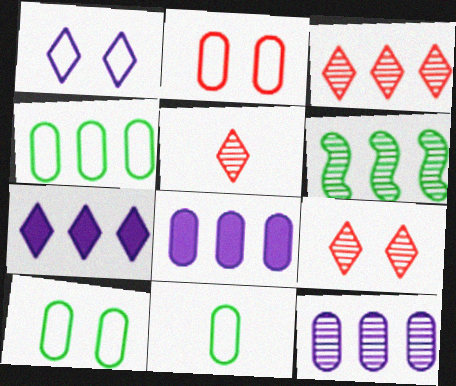[[3, 5, 9], 
[3, 6, 12], 
[4, 10, 11]]